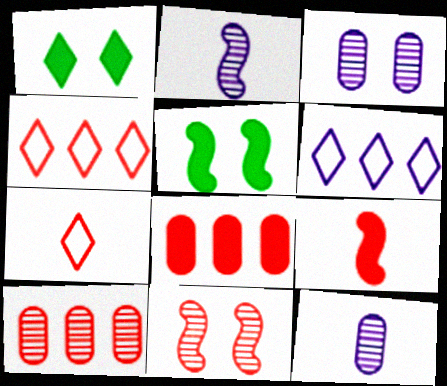[[4, 5, 12], 
[7, 8, 11]]